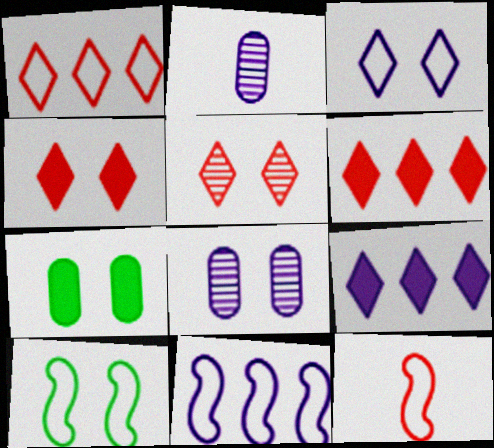[[2, 6, 10], 
[4, 8, 10], 
[10, 11, 12]]